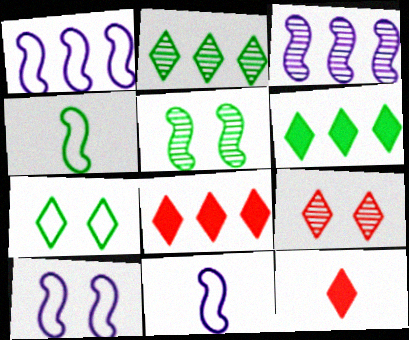[[1, 10, 11]]